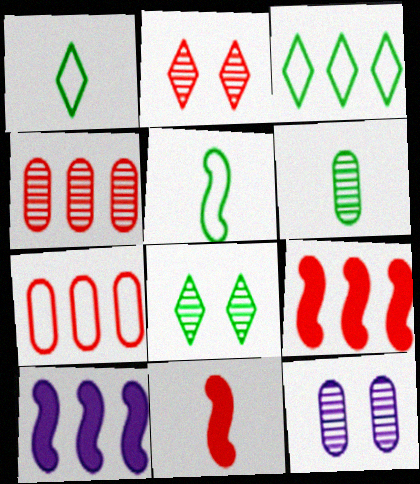[[1, 9, 12], 
[2, 7, 11], 
[3, 4, 10], 
[3, 11, 12], 
[4, 6, 12]]